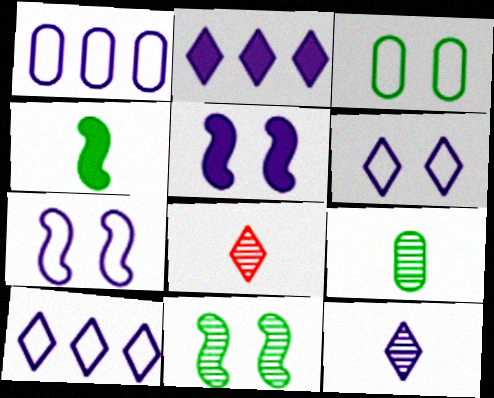[[1, 5, 12], 
[2, 6, 12]]